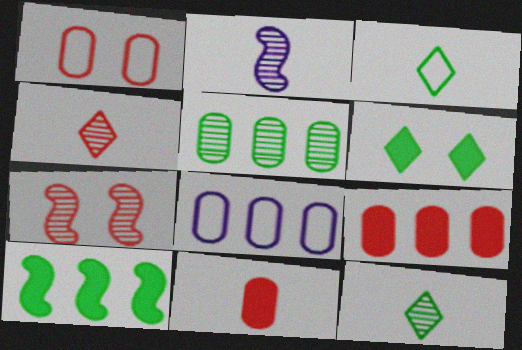[[2, 3, 11], 
[5, 8, 9]]